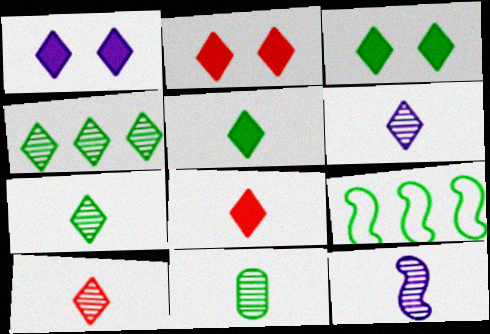[[1, 2, 3], 
[3, 9, 11], 
[6, 7, 10], 
[10, 11, 12]]